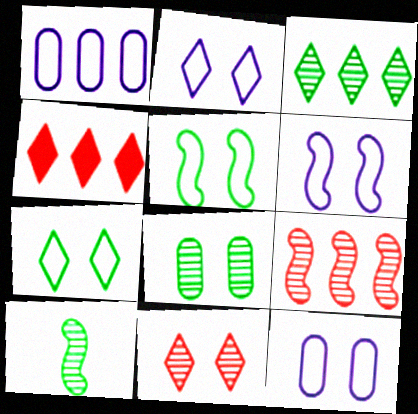[[2, 6, 12], 
[3, 8, 10], 
[4, 10, 12]]